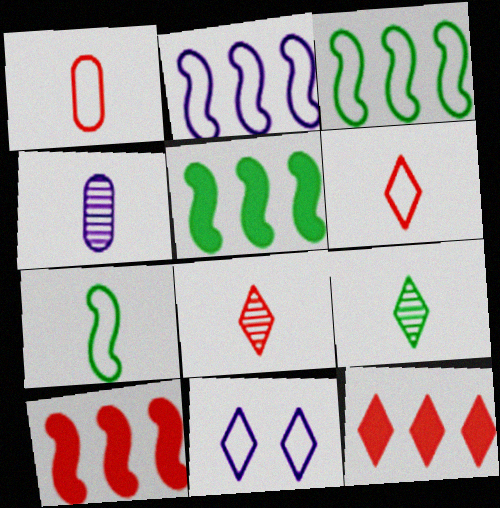[[1, 3, 11], 
[9, 11, 12]]